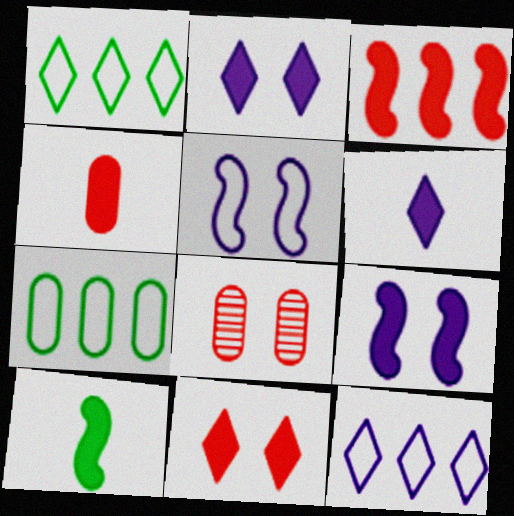[[3, 4, 11], 
[3, 9, 10], 
[4, 6, 10], 
[8, 10, 12]]